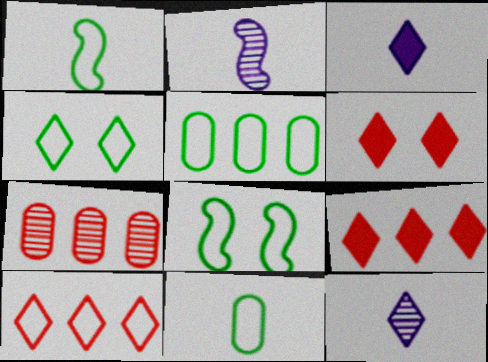[[1, 4, 5], 
[2, 5, 6], 
[3, 7, 8], 
[4, 9, 12]]